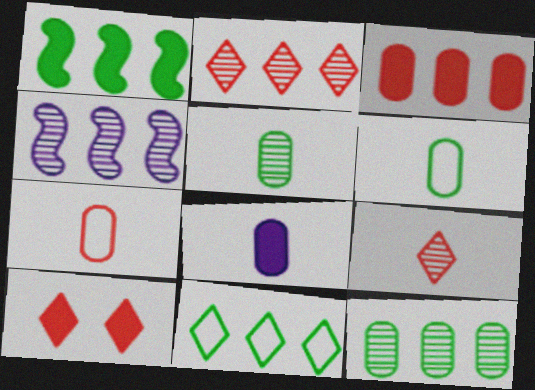[[1, 8, 10], 
[1, 11, 12], 
[2, 4, 12], 
[3, 4, 11], 
[4, 6, 10], 
[5, 7, 8]]